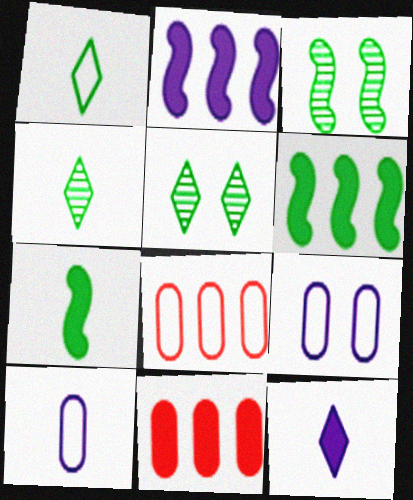[[3, 8, 12]]